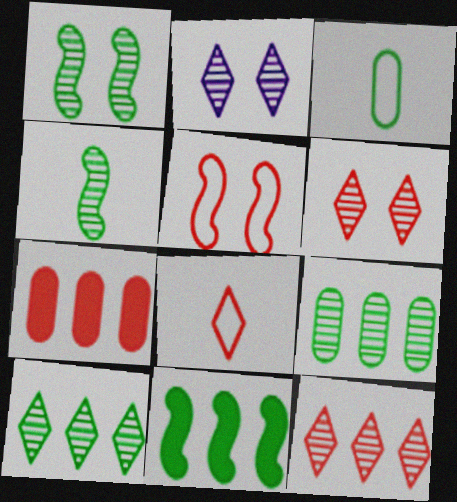[]